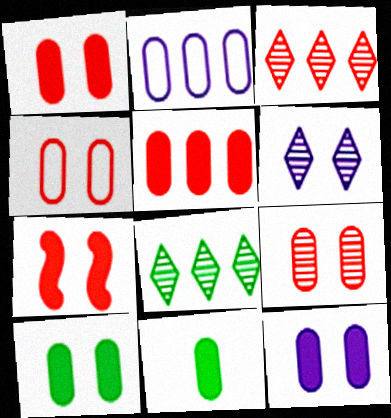[[1, 4, 9], 
[1, 10, 12], 
[2, 9, 11], 
[5, 11, 12]]